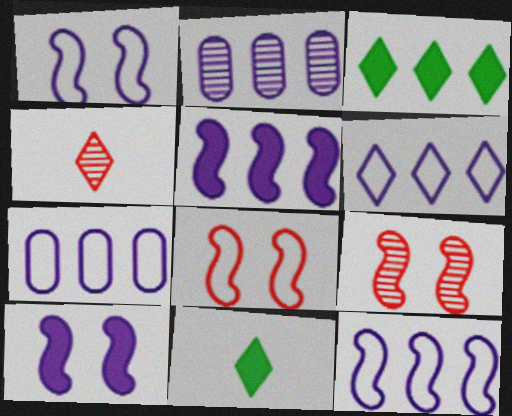[[2, 5, 6], 
[2, 8, 11], 
[6, 7, 12], 
[7, 9, 11]]